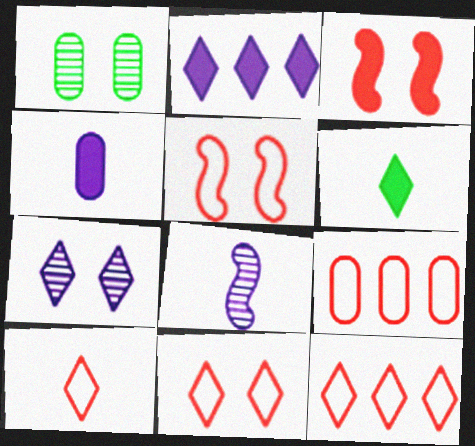[[1, 4, 9], 
[5, 9, 10], 
[6, 7, 12], 
[10, 11, 12]]